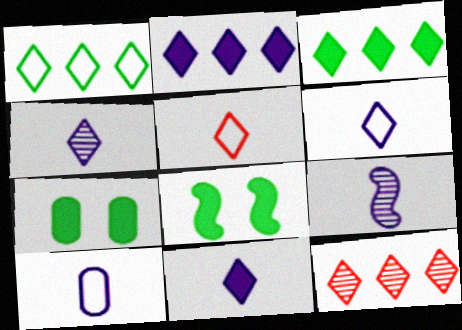[[1, 2, 12], 
[4, 6, 11], 
[8, 10, 12], 
[9, 10, 11]]